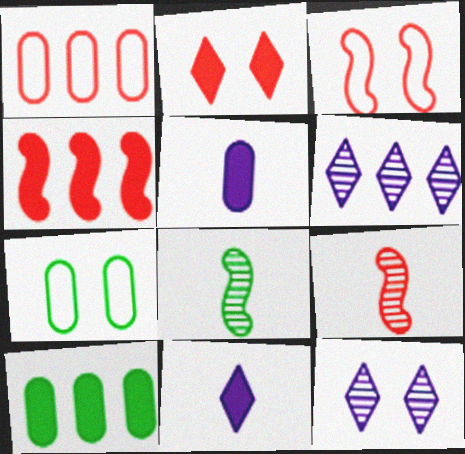[[1, 2, 9], 
[3, 4, 9]]